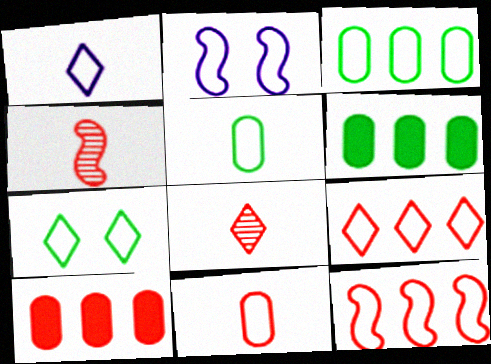[[1, 7, 9], 
[2, 5, 9], 
[2, 6, 8]]